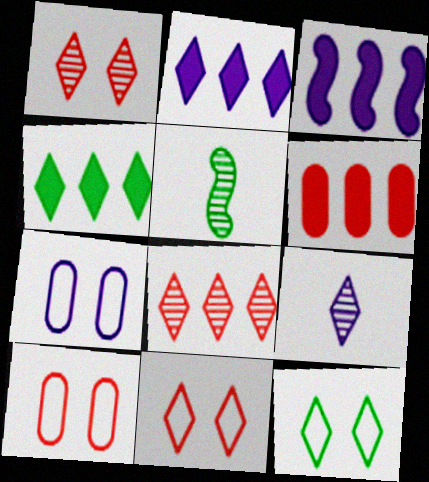[[2, 5, 10], 
[3, 4, 6], 
[3, 7, 9], 
[4, 9, 11]]